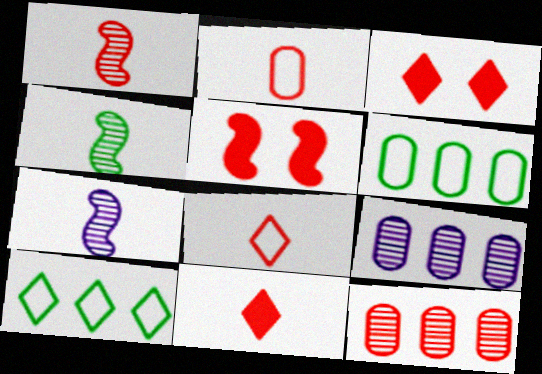[[1, 2, 11], 
[1, 4, 7], 
[3, 6, 7], 
[5, 8, 12]]